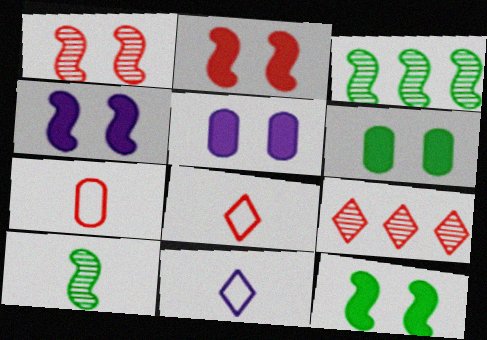[[2, 4, 12], 
[2, 7, 9], 
[3, 5, 8]]